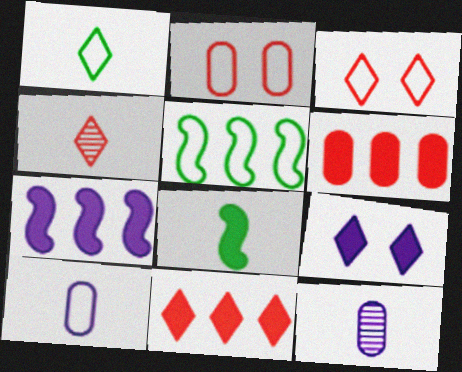[[3, 4, 11], 
[3, 5, 10], 
[4, 8, 10], 
[6, 8, 9]]